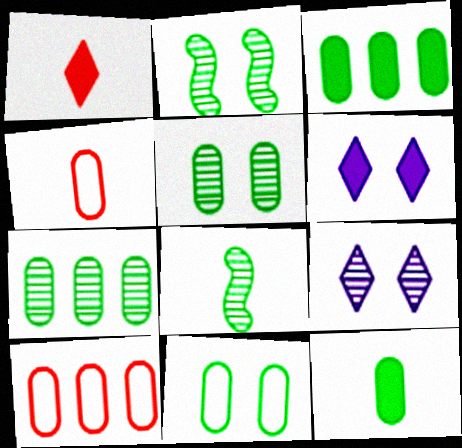[[6, 8, 10], 
[7, 11, 12]]